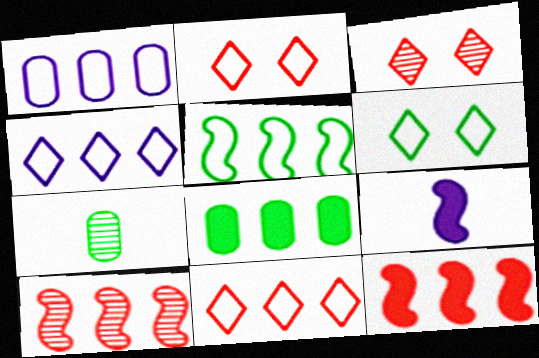[[1, 5, 11], 
[4, 8, 10]]